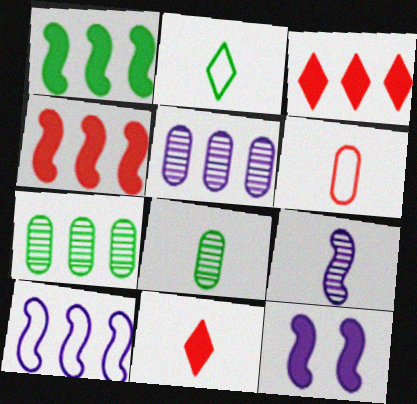[[3, 7, 10], 
[9, 10, 12]]